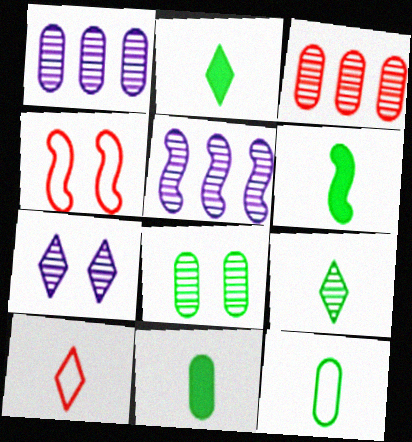[[1, 2, 4], 
[2, 6, 11], 
[4, 5, 6], 
[6, 9, 12]]